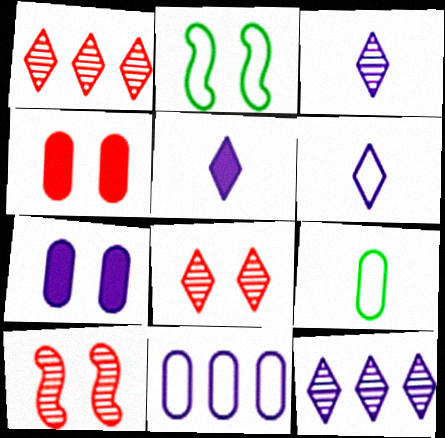[[2, 7, 8], 
[3, 5, 6]]